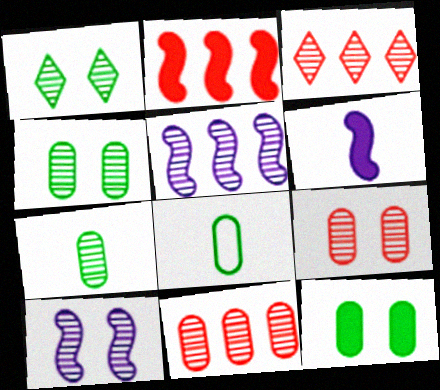[[1, 9, 10], 
[3, 7, 10]]